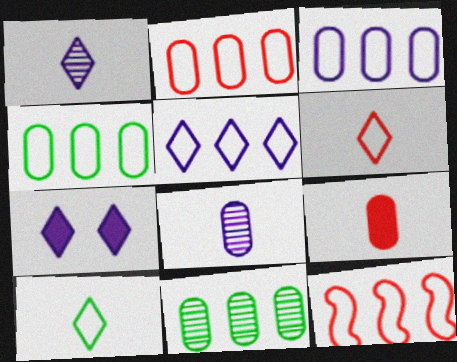[[1, 5, 7], 
[2, 3, 4], 
[4, 5, 12]]